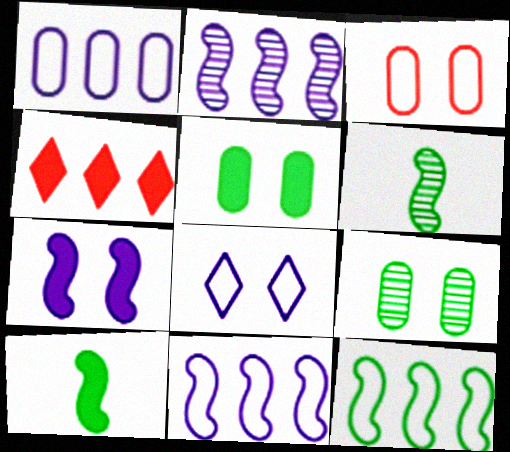[]